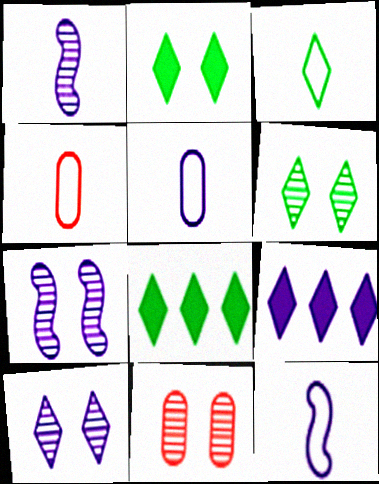[[3, 4, 12], 
[3, 6, 8], 
[4, 7, 8], 
[5, 7, 9], 
[6, 7, 11], 
[8, 11, 12]]